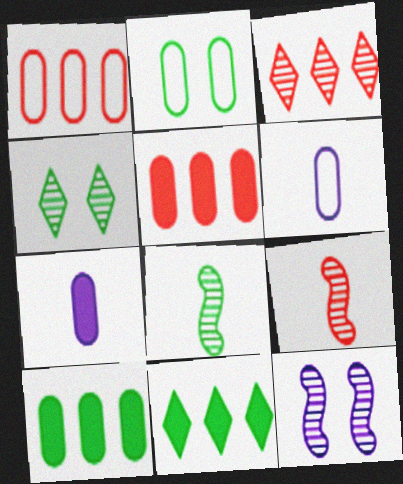[[1, 2, 6], 
[2, 8, 11]]